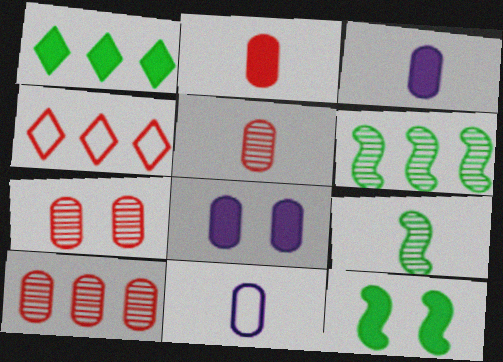[[4, 8, 9], 
[5, 7, 10]]